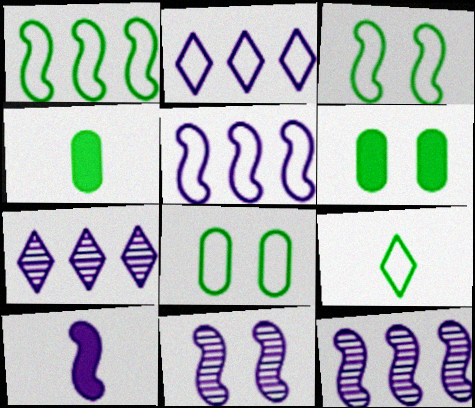[[1, 8, 9], 
[5, 10, 11]]